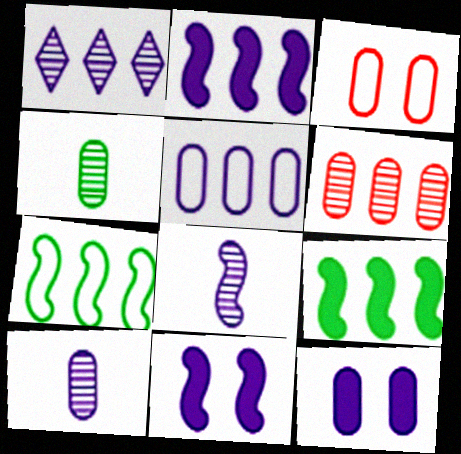[[1, 2, 5], 
[5, 10, 12]]